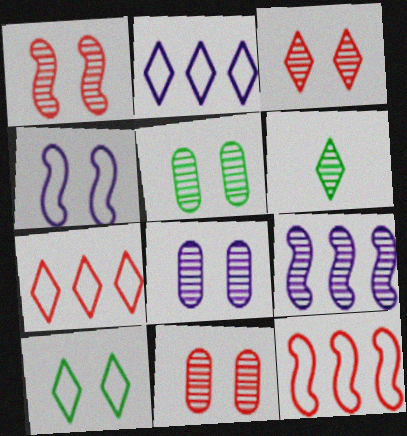[[1, 3, 11], 
[5, 8, 11], 
[6, 9, 11]]